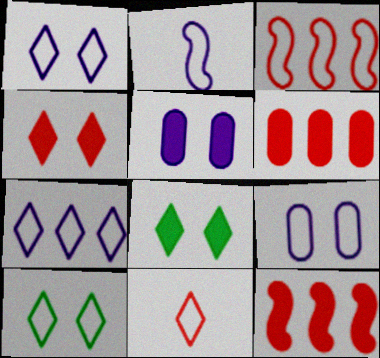[[2, 7, 9], 
[7, 10, 11]]